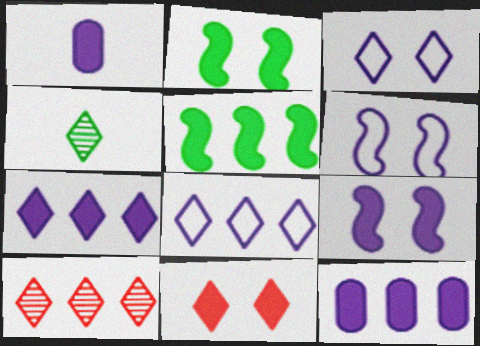[[1, 5, 11], 
[1, 7, 9], 
[4, 8, 11]]